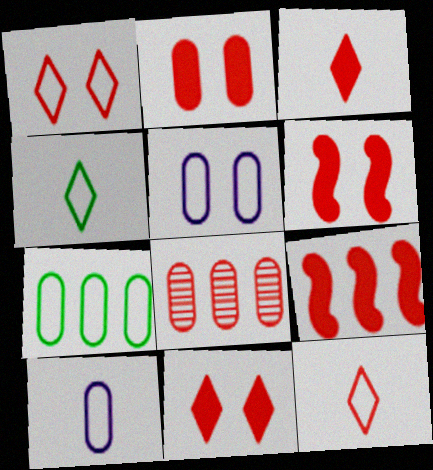[[2, 3, 9], 
[2, 6, 11], 
[6, 8, 12]]